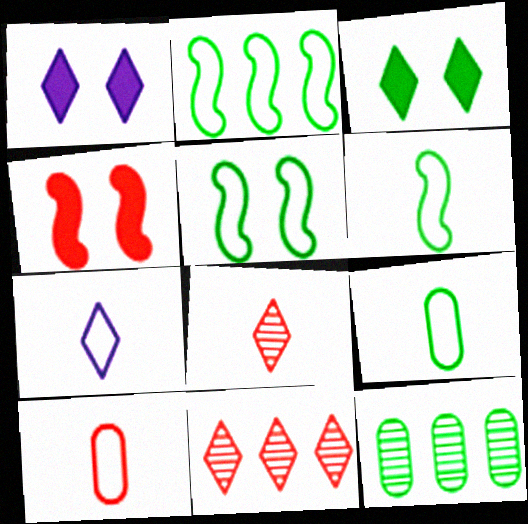[[2, 5, 6], 
[3, 6, 12], 
[3, 7, 11], 
[4, 7, 12], 
[4, 10, 11], 
[6, 7, 10]]